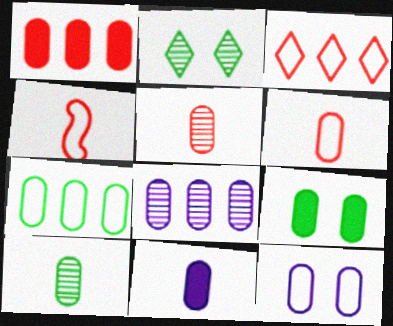[[1, 7, 8], 
[1, 9, 11], 
[1, 10, 12], 
[6, 7, 12], 
[6, 8, 9], 
[6, 10, 11], 
[7, 9, 10], 
[8, 11, 12]]